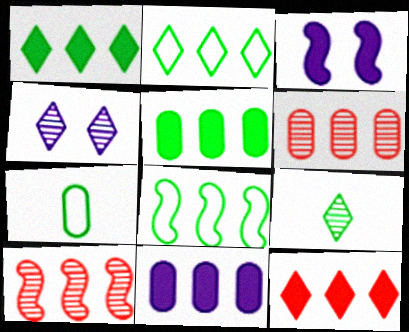[[2, 10, 11]]